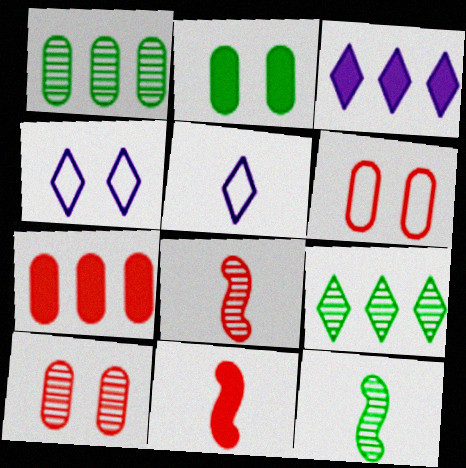[[1, 4, 11], 
[2, 3, 11], 
[3, 6, 12], 
[4, 7, 12]]